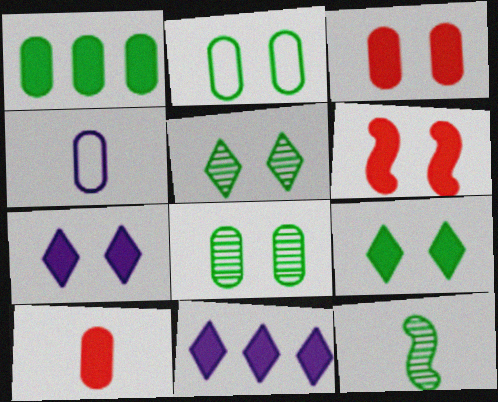[]